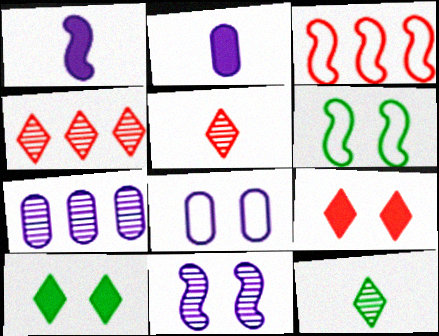[[2, 4, 6], 
[2, 7, 8]]